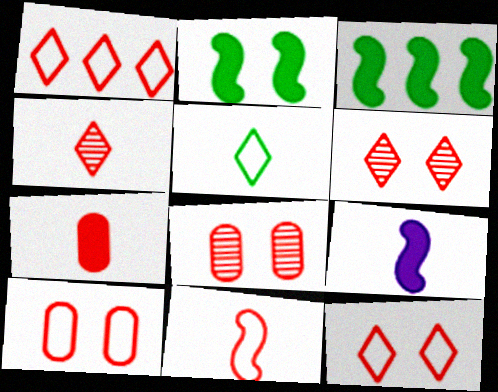[[1, 10, 11], 
[4, 7, 11]]